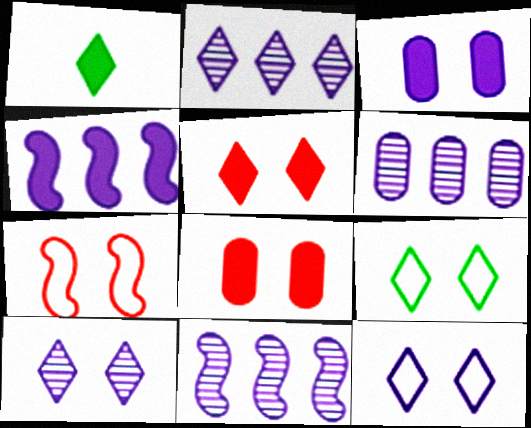[[1, 4, 8], 
[1, 6, 7], 
[2, 6, 11], 
[5, 9, 10]]